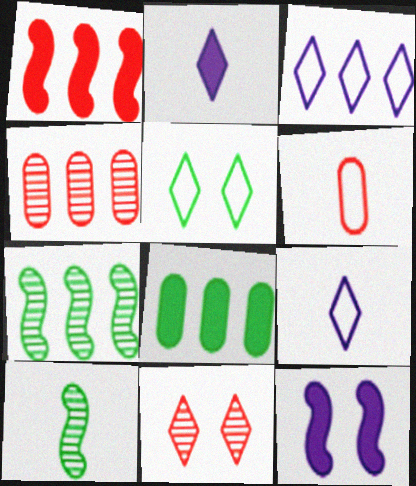[[1, 6, 11], 
[2, 6, 10], 
[5, 8, 10]]